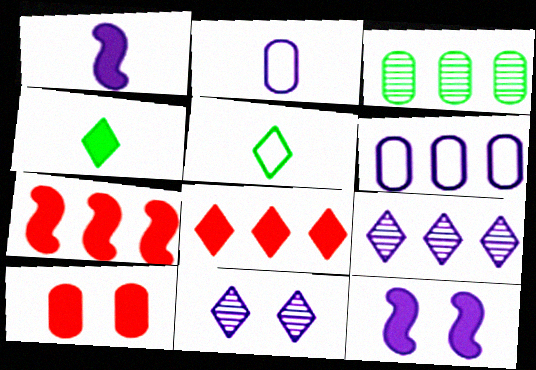[[1, 6, 11], 
[2, 3, 10], 
[2, 9, 12], 
[5, 8, 11]]